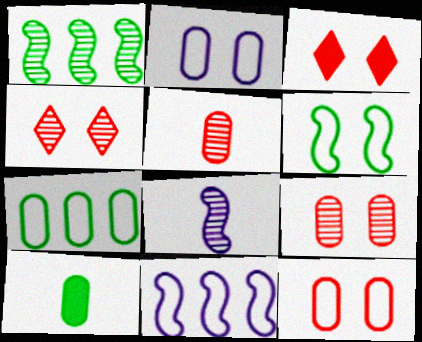[[3, 7, 8], 
[4, 10, 11]]